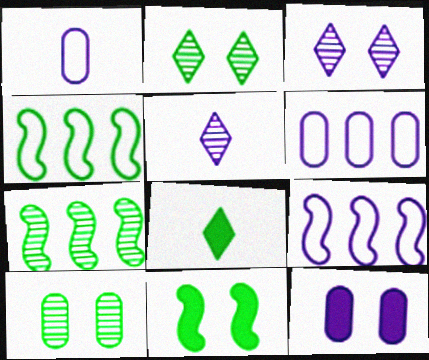[[4, 8, 10], 
[5, 9, 12]]